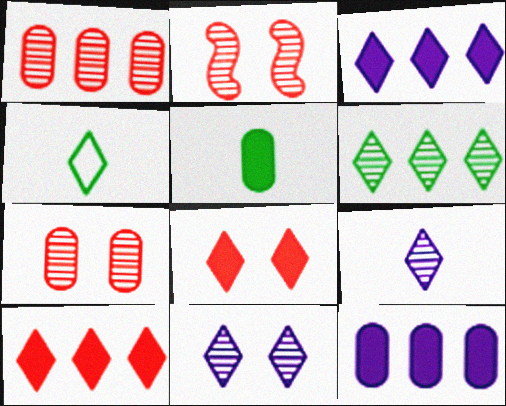[[2, 4, 12], 
[4, 10, 11]]